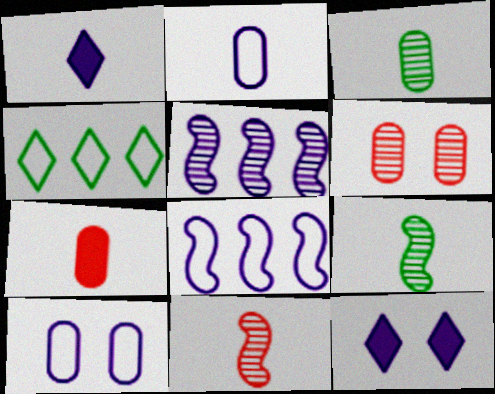[[1, 5, 10], 
[2, 3, 7], 
[2, 5, 12]]